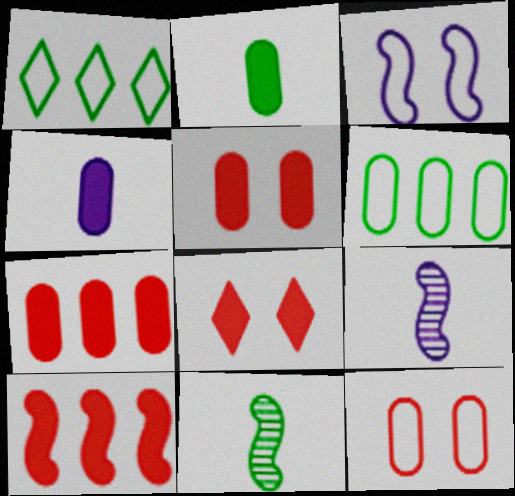[[1, 5, 9], 
[3, 10, 11], 
[6, 8, 9]]